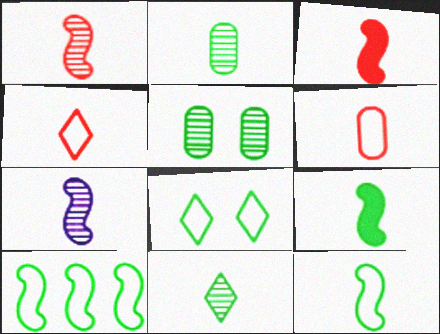[[3, 7, 12]]